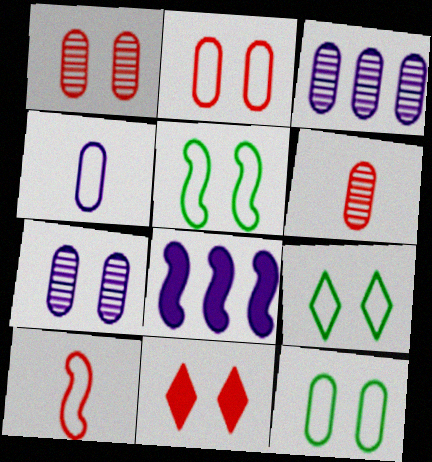[[5, 7, 11], 
[5, 9, 12], 
[6, 8, 9]]